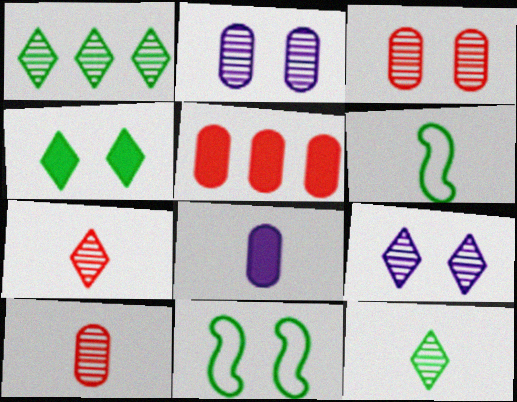[[1, 7, 9], 
[5, 6, 9], 
[6, 7, 8]]